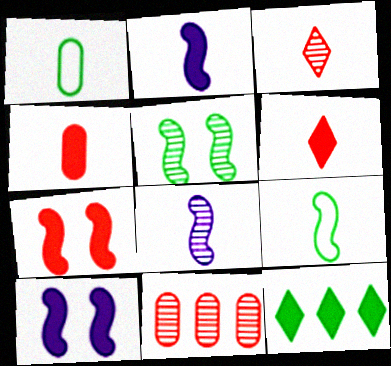[[1, 2, 3], 
[1, 5, 12], 
[1, 6, 8], 
[4, 10, 12]]